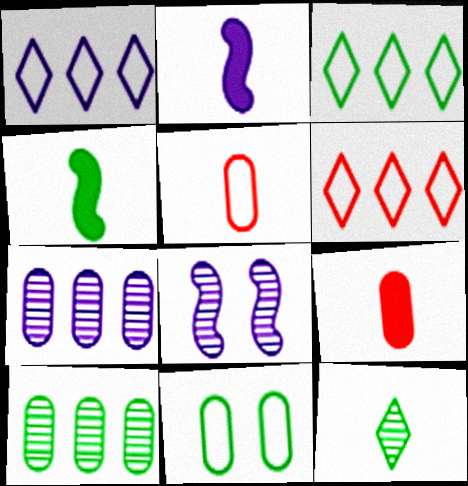[[1, 3, 6], 
[2, 5, 12], 
[3, 8, 9], 
[7, 9, 11]]